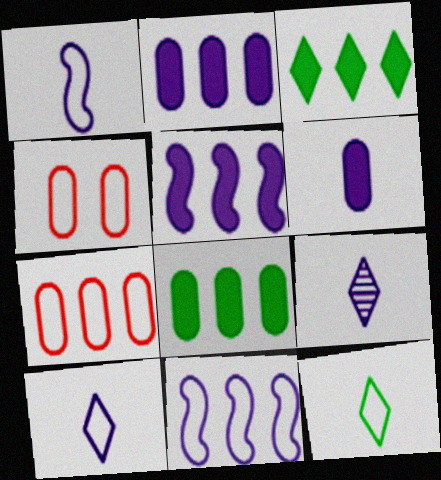[[1, 6, 9], 
[4, 11, 12]]